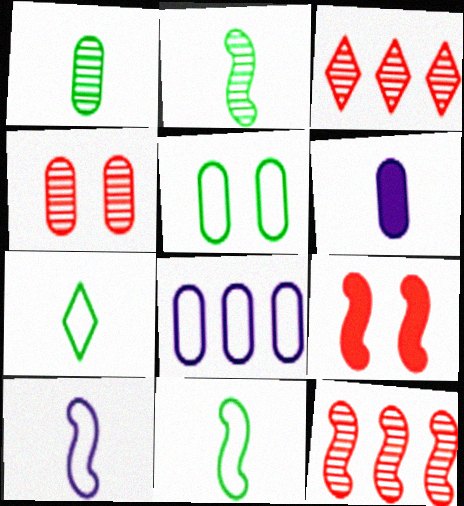[]